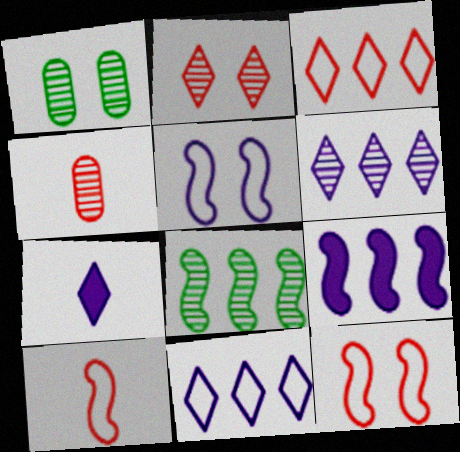[]